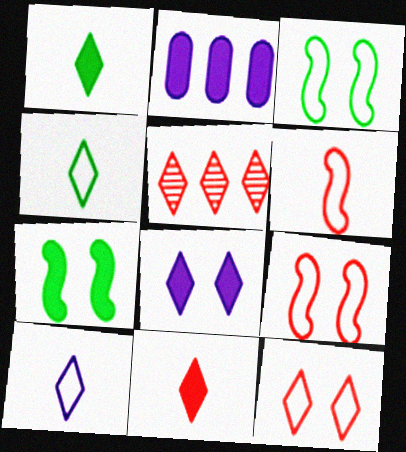[[2, 7, 11], 
[4, 5, 8], 
[5, 11, 12]]